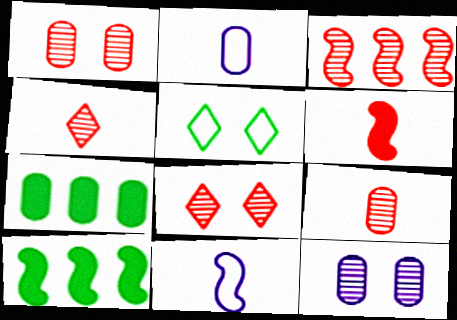[[1, 2, 7], 
[1, 3, 4], 
[2, 8, 10], 
[3, 8, 9], 
[7, 8, 11]]